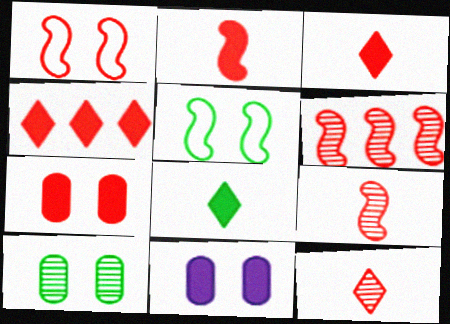[[1, 2, 6], 
[2, 4, 7]]